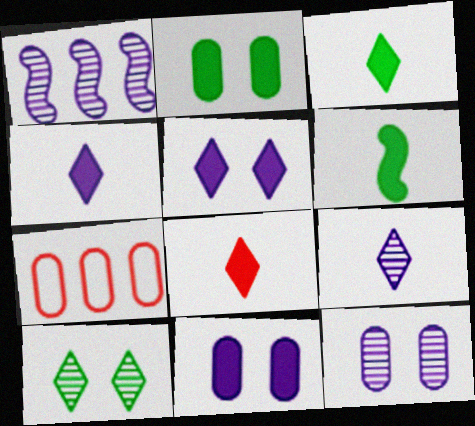[[1, 9, 12], 
[3, 4, 8]]